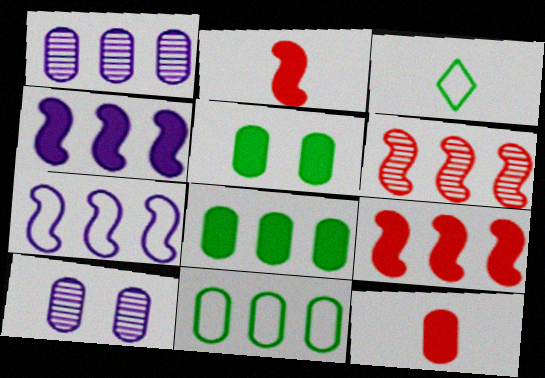[[3, 9, 10], 
[10, 11, 12]]